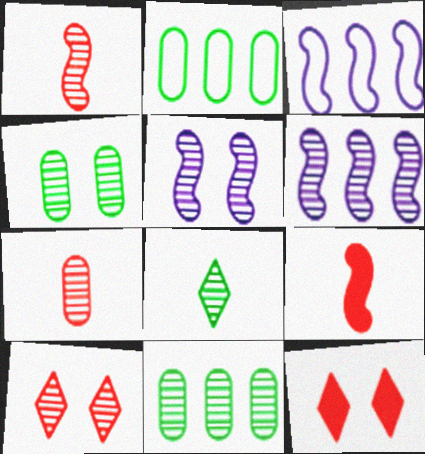[[4, 5, 10]]